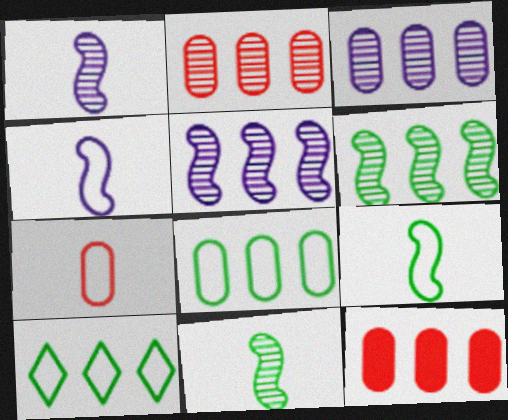[[3, 8, 12], 
[5, 10, 12]]